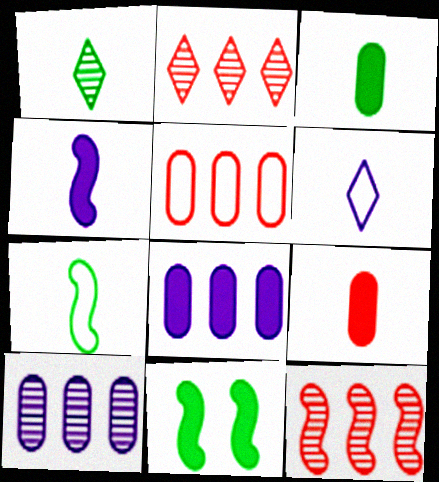[[1, 3, 7]]